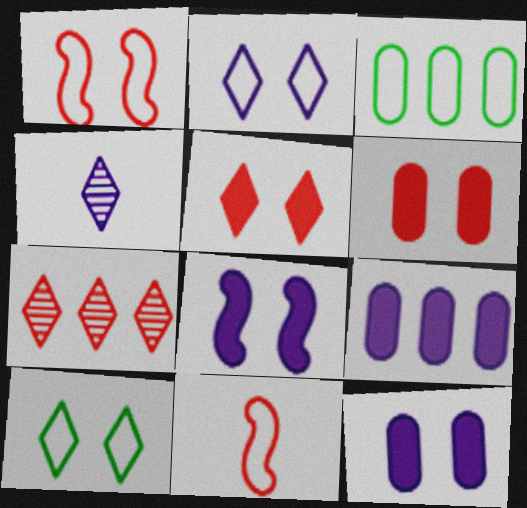[[2, 3, 11], 
[6, 7, 11]]